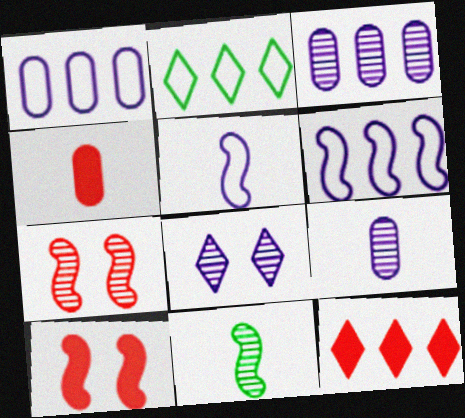[[2, 9, 10], 
[4, 10, 12], 
[6, 10, 11]]